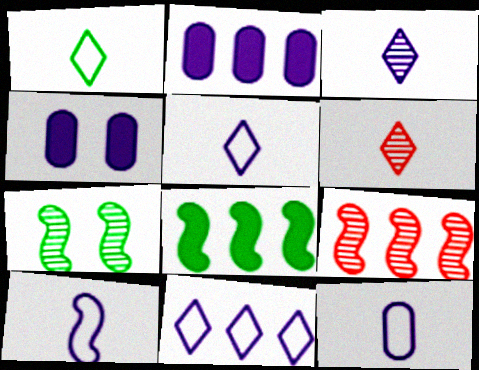[[1, 4, 9], 
[5, 10, 12]]